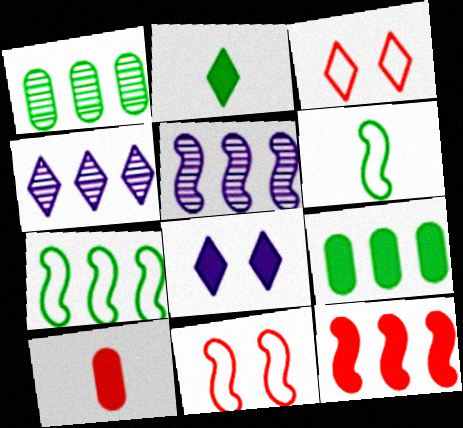[[2, 3, 4], 
[5, 7, 12]]